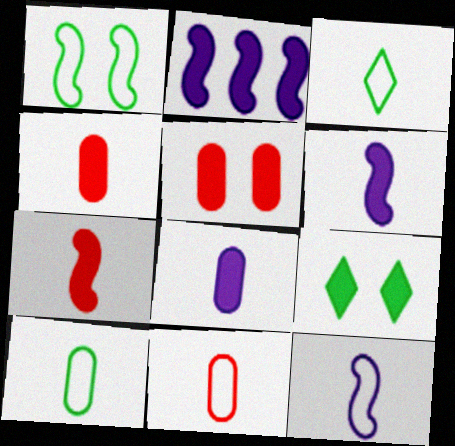[[2, 4, 9], 
[3, 11, 12]]